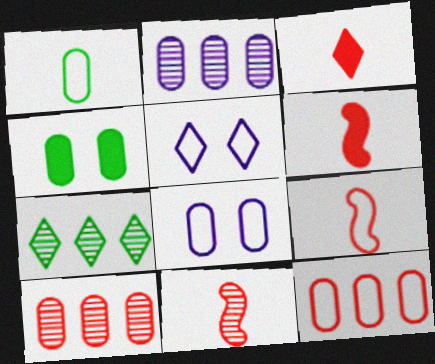[[1, 8, 12], 
[3, 5, 7], 
[6, 7, 8], 
[6, 9, 11]]